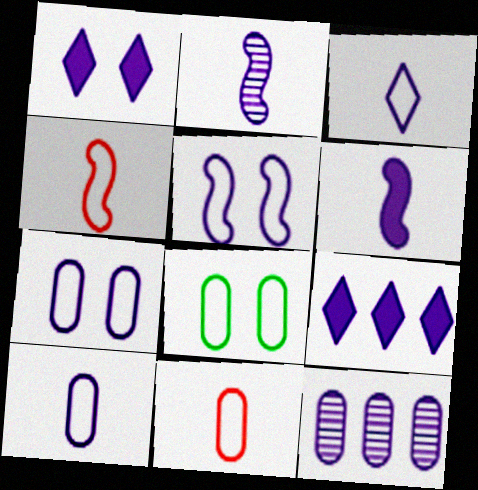[[2, 7, 9]]